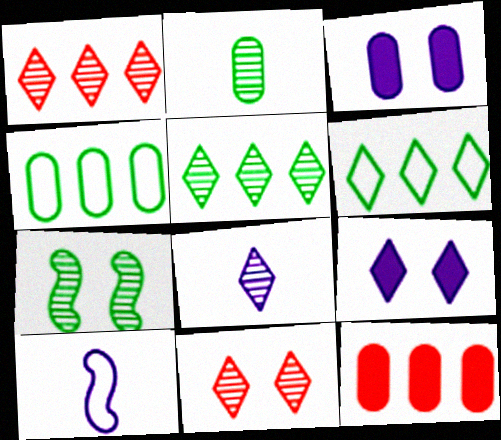[[2, 5, 7], 
[5, 8, 11]]